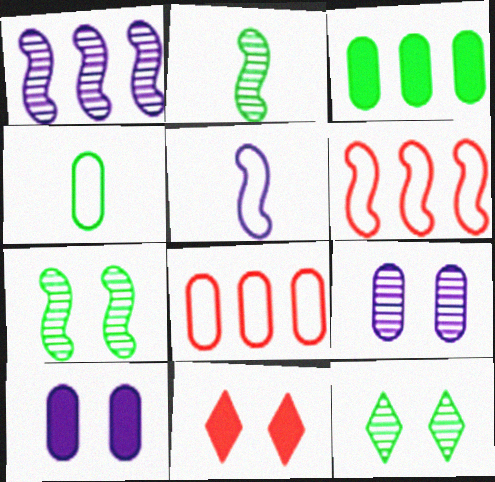[[1, 4, 11]]